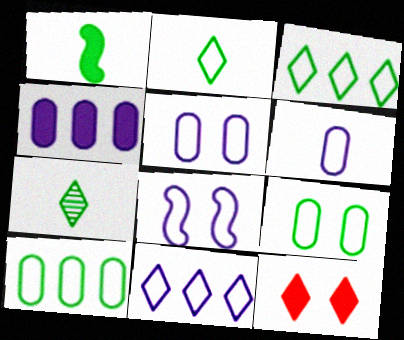[[1, 4, 12], 
[6, 8, 11], 
[7, 11, 12]]